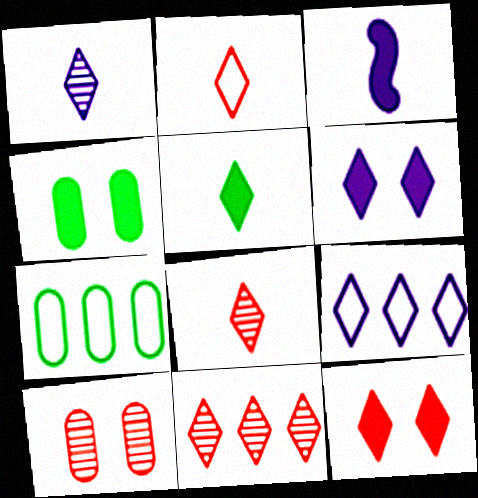[[1, 2, 5], 
[1, 6, 9], 
[2, 11, 12]]